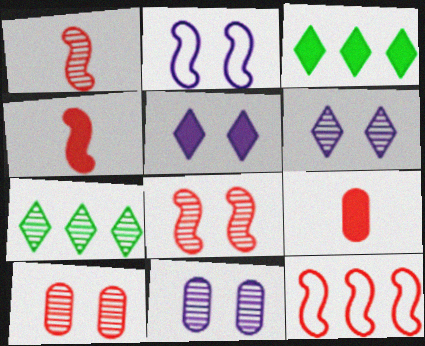[[1, 7, 11], 
[2, 5, 11], 
[2, 7, 9], 
[4, 8, 12]]